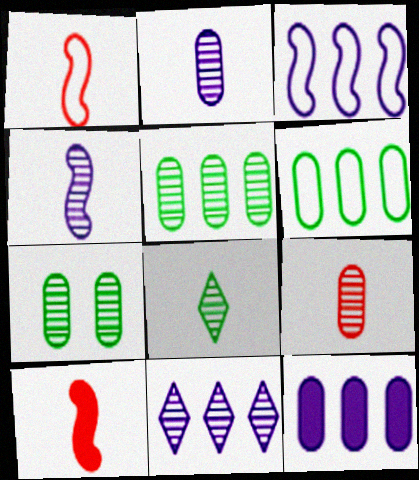[[3, 11, 12], 
[4, 8, 9]]